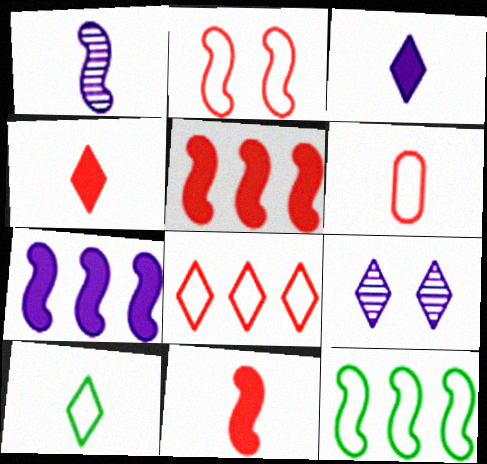[[2, 6, 8]]